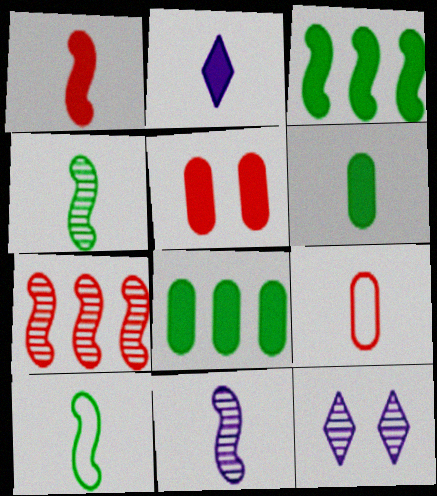[[1, 2, 6], 
[1, 10, 11], 
[2, 3, 5], 
[2, 4, 9], 
[3, 9, 12]]